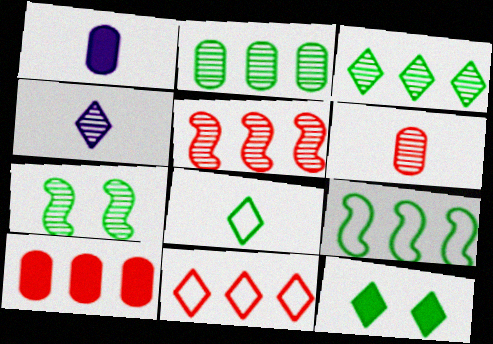[[1, 7, 11], 
[3, 8, 12], 
[4, 11, 12], 
[5, 10, 11]]